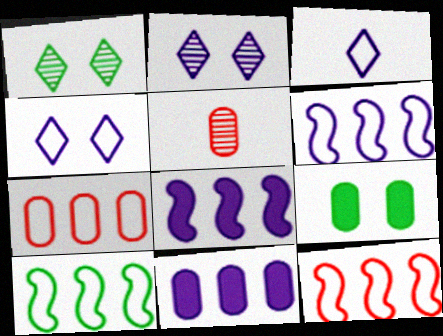[[6, 10, 12]]